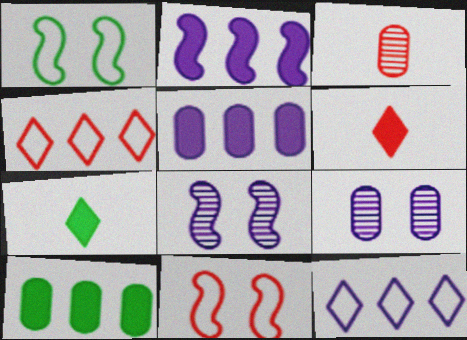[]